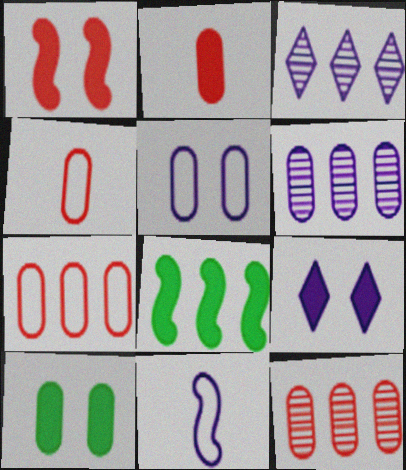[[1, 9, 10], 
[2, 8, 9], 
[3, 7, 8], 
[4, 6, 10], 
[6, 9, 11]]